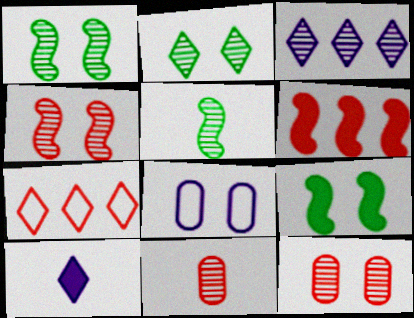[[1, 3, 11], 
[2, 7, 10], 
[3, 5, 12]]